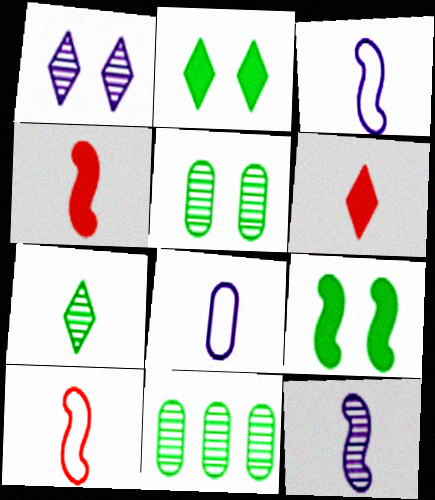[[4, 7, 8]]